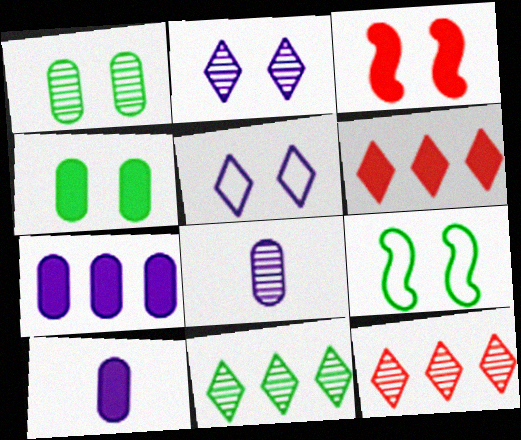[[1, 3, 5], 
[6, 8, 9], 
[9, 10, 12]]